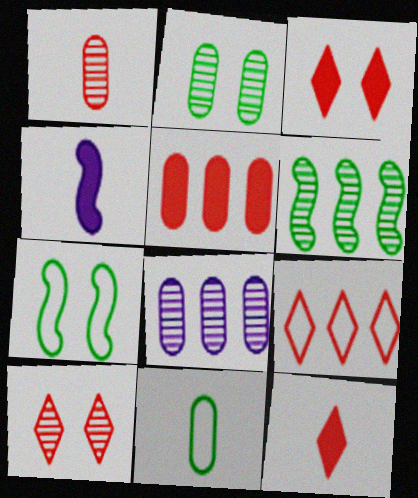[[1, 2, 8], 
[2, 4, 9], 
[7, 8, 12], 
[9, 10, 12]]